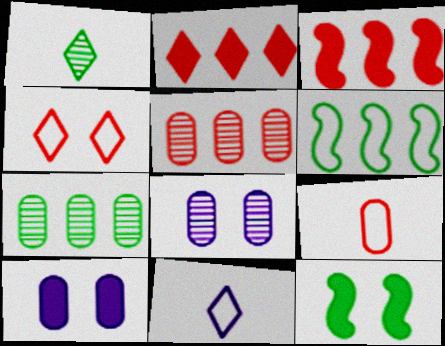[[4, 8, 12], 
[5, 11, 12], 
[7, 9, 10]]